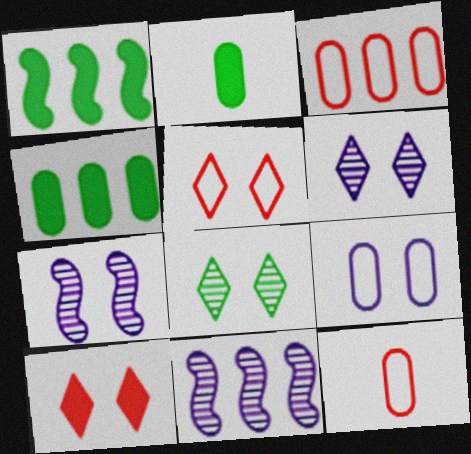[[1, 6, 12], 
[2, 5, 11]]